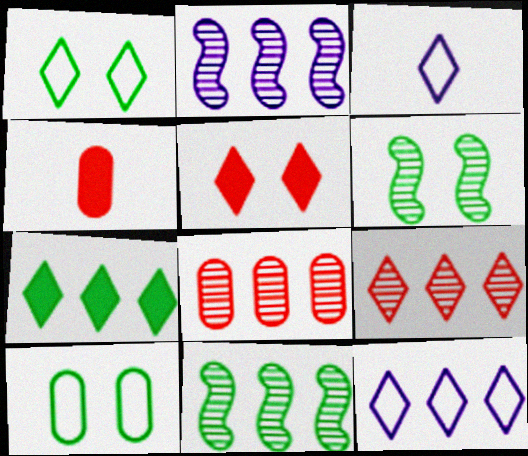[[1, 2, 4], 
[4, 6, 12], 
[7, 9, 12]]